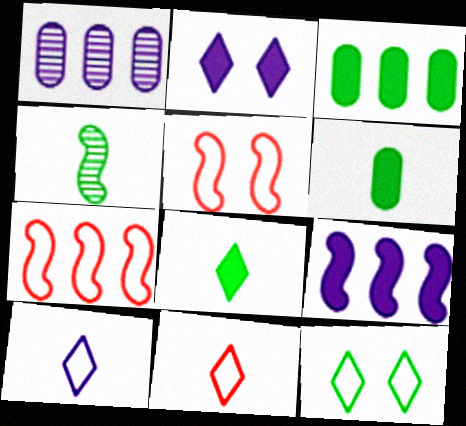[[1, 5, 8], 
[3, 4, 12], 
[4, 5, 9]]